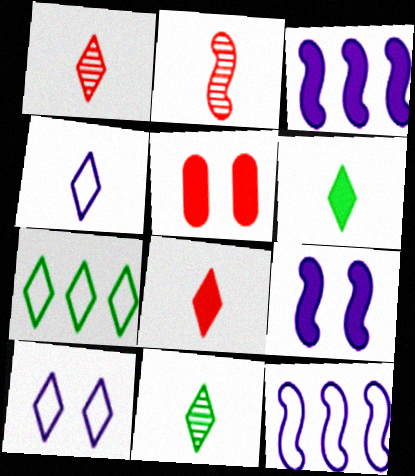[[1, 4, 6], 
[3, 5, 6], 
[4, 8, 11], 
[5, 11, 12]]